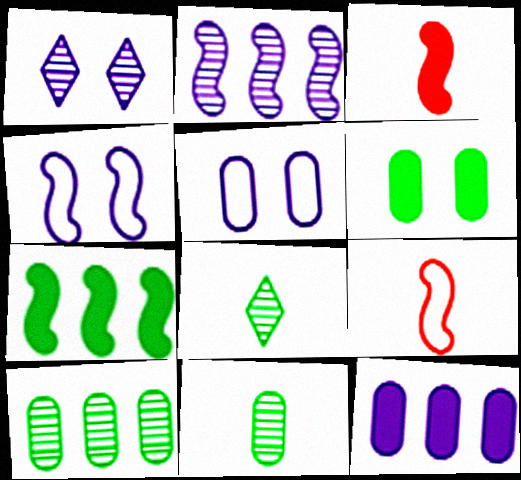[]